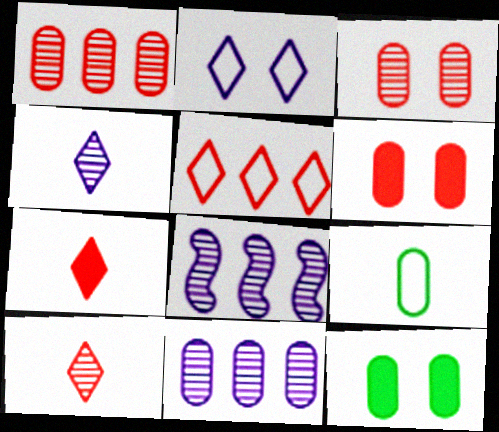[[6, 9, 11]]